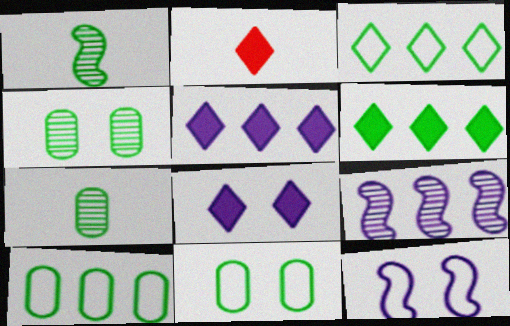[[1, 6, 11], 
[2, 6, 8], 
[2, 9, 11]]